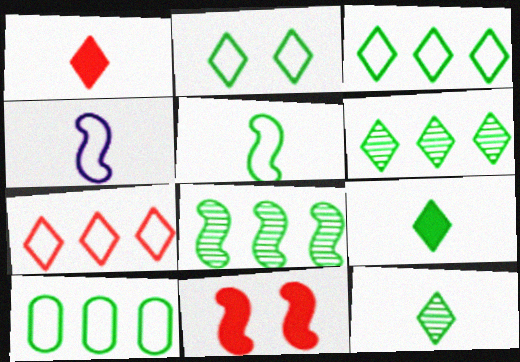[[2, 5, 10], 
[2, 6, 9], 
[4, 8, 11]]